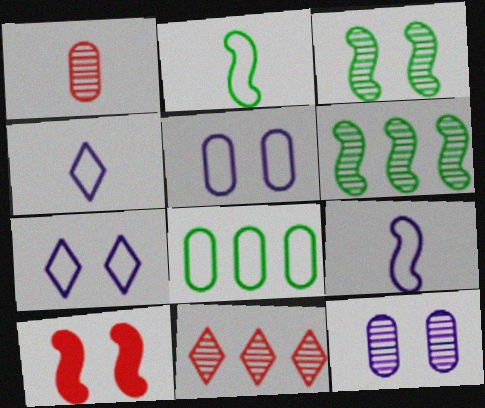[[6, 9, 10]]